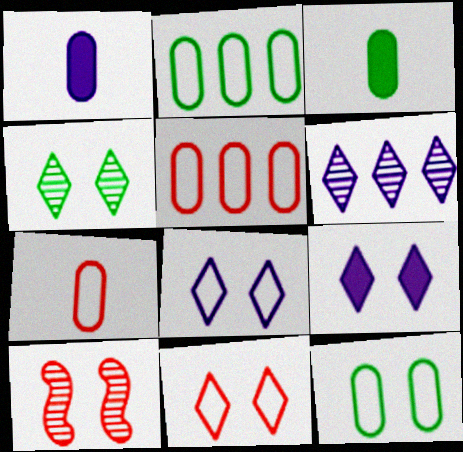[[4, 9, 11], 
[9, 10, 12]]